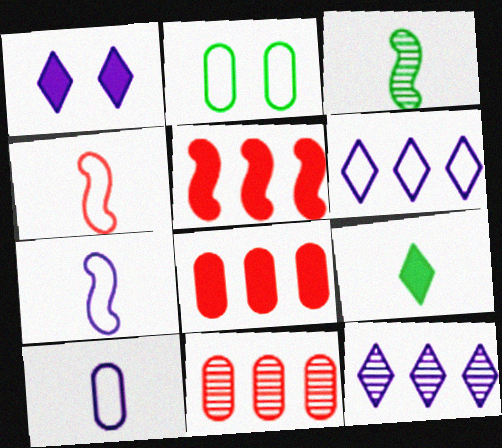[[2, 4, 6]]